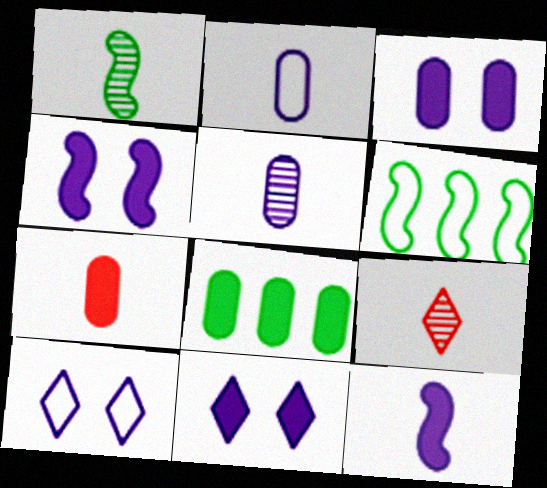[[1, 5, 9], 
[3, 4, 11], 
[3, 6, 9], 
[3, 7, 8]]